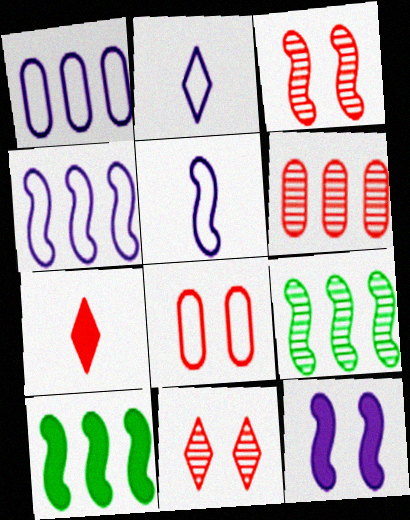[[3, 5, 10]]